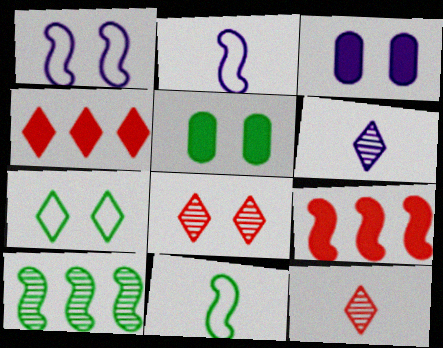[[1, 5, 8], 
[4, 6, 7]]